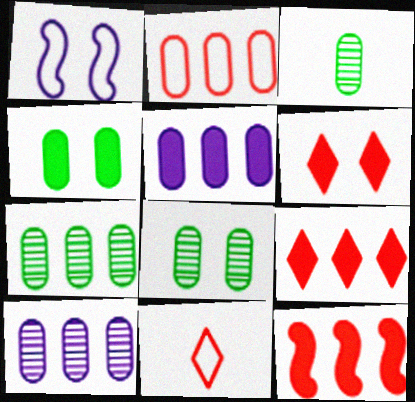[[1, 3, 9], 
[1, 6, 8], 
[2, 5, 7], 
[3, 7, 8]]